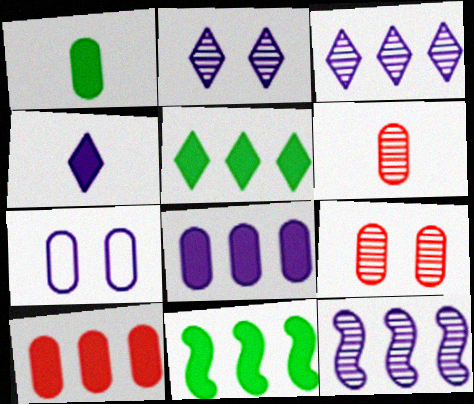[[4, 7, 12]]